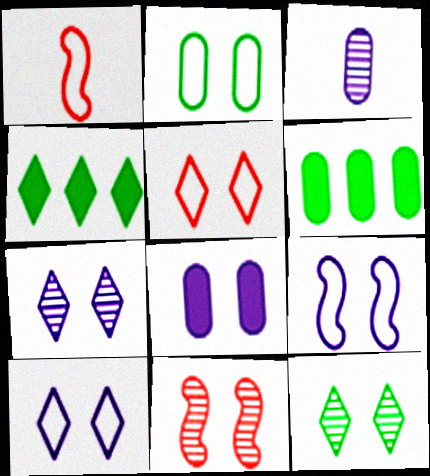[[1, 6, 7], 
[2, 5, 9], 
[7, 8, 9]]